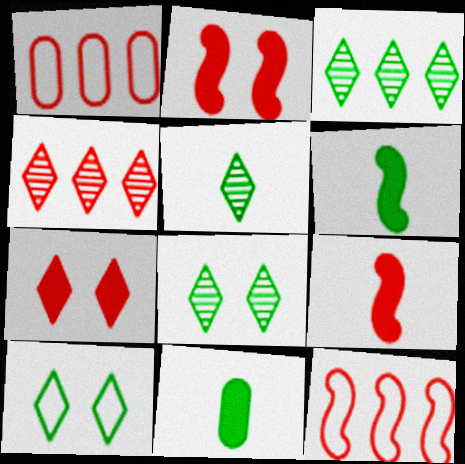[[3, 5, 8]]